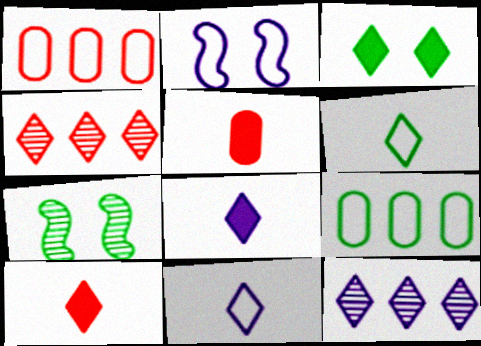[[1, 2, 6], 
[1, 7, 8], 
[3, 4, 11]]